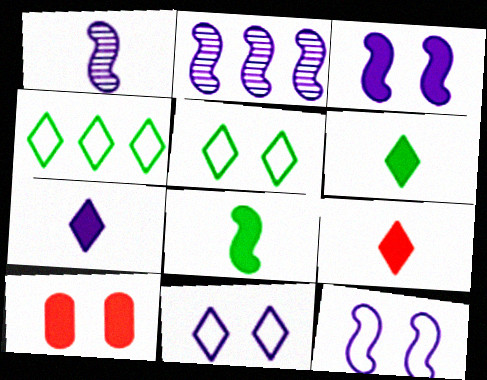[[1, 4, 10], 
[6, 7, 9]]